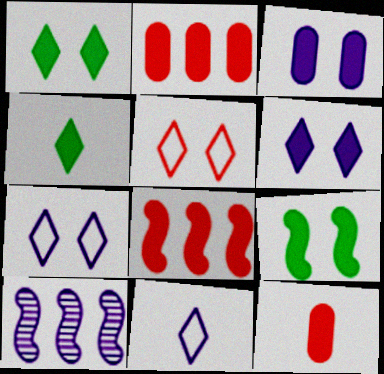[[3, 4, 8], 
[3, 10, 11]]